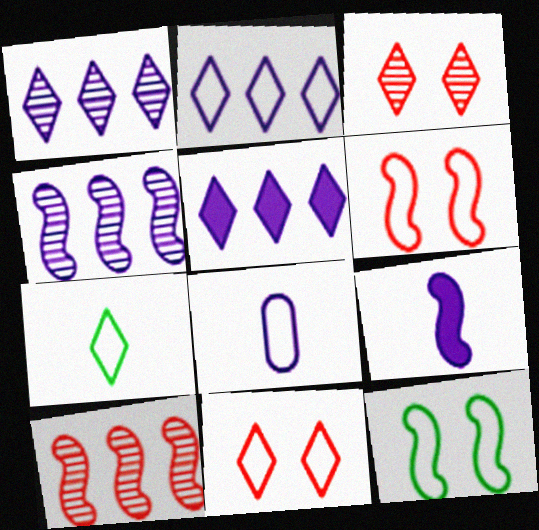[[1, 2, 5], 
[2, 7, 11], 
[3, 5, 7], 
[9, 10, 12]]